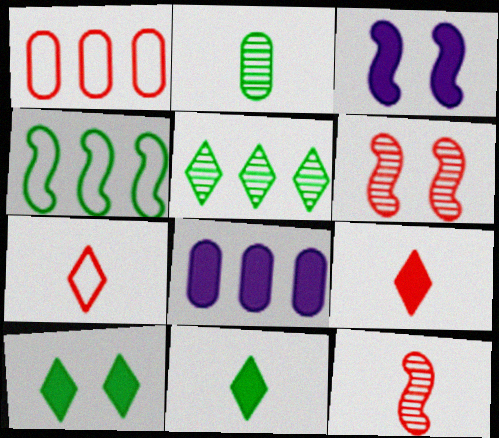[[1, 6, 9], 
[2, 4, 10], 
[3, 4, 12]]